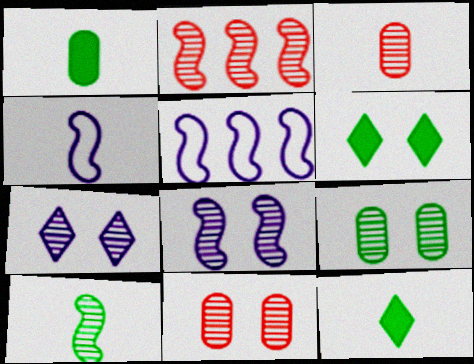[[2, 8, 10], 
[3, 4, 12], 
[3, 5, 6], 
[5, 11, 12]]